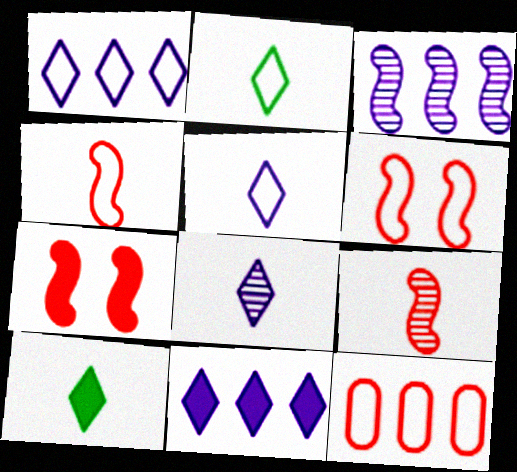[]